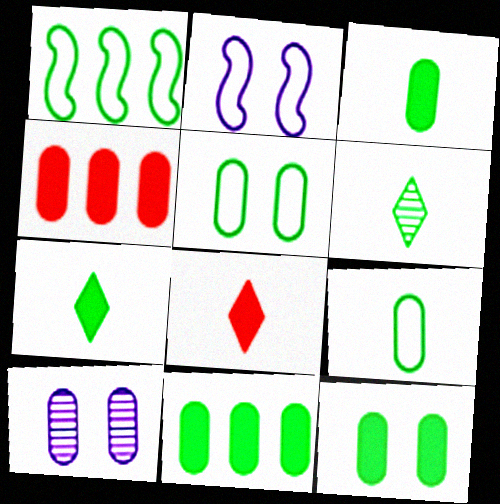[[1, 6, 12], 
[1, 8, 10], 
[2, 4, 6], 
[3, 11, 12], 
[4, 9, 10]]